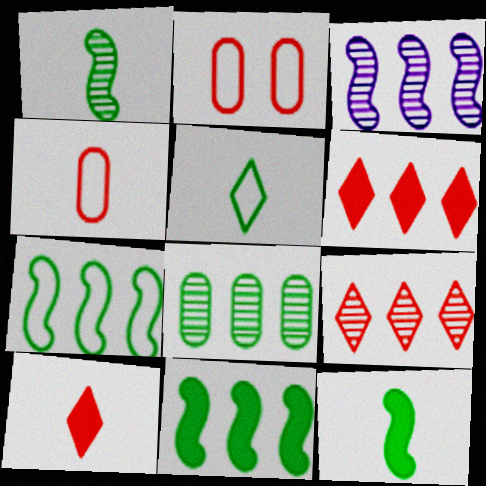[[3, 8, 9]]